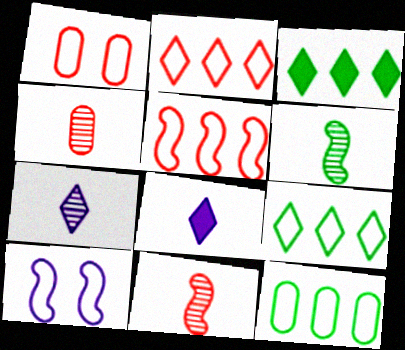[[3, 4, 10], 
[4, 6, 7]]